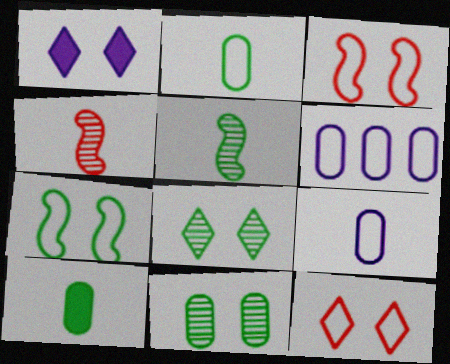[[1, 3, 11], 
[1, 8, 12]]